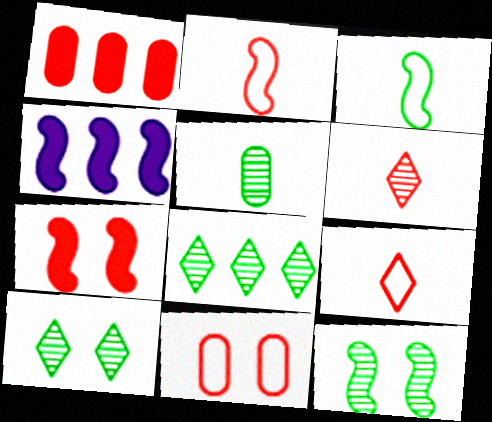[[2, 4, 12], 
[5, 8, 12]]